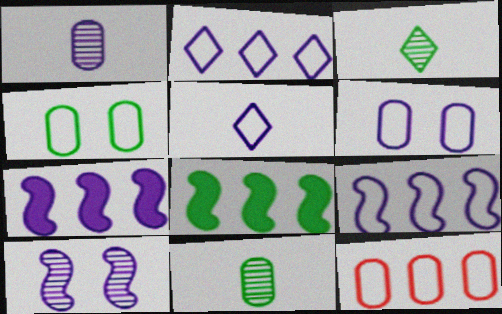[[3, 4, 8], 
[5, 6, 9]]